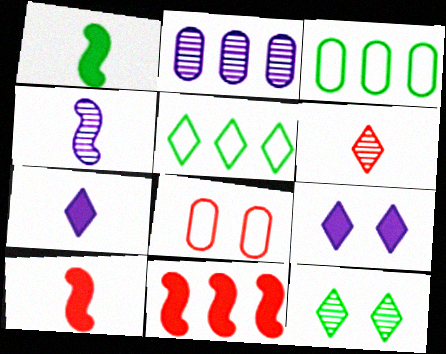[[1, 3, 12], 
[2, 5, 11], 
[5, 6, 9], 
[6, 8, 11]]